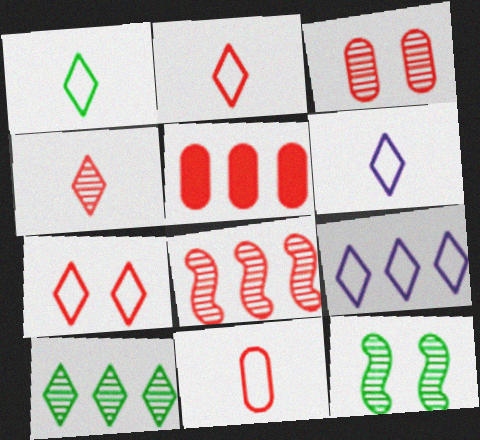[[1, 2, 6], 
[1, 7, 9], 
[3, 4, 8], 
[3, 5, 11], 
[5, 6, 12]]